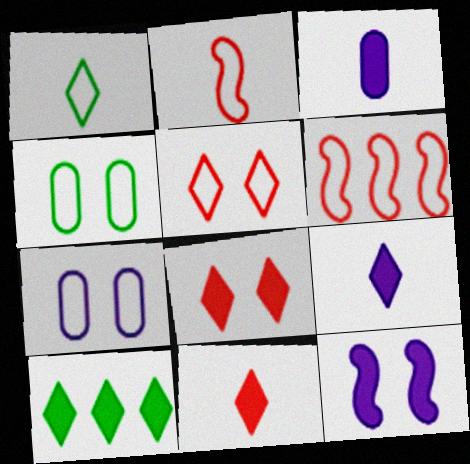[[1, 6, 7], 
[8, 9, 10]]